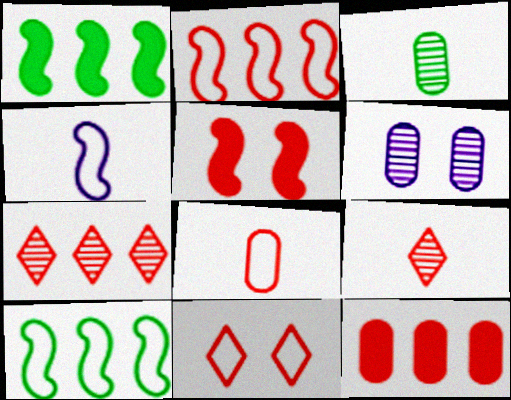[[2, 7, 12], 
[2, 8, 11], 
[5, 7, 8]]